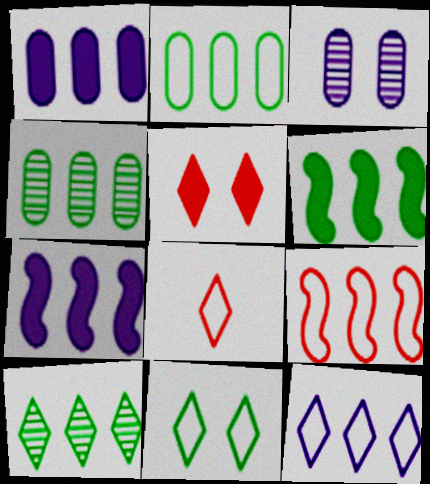[[1, 9, 10], 
[2, 6, 10], 
[2, 9, 12], 
[3, 6, 8], 
[8, 11, 12]]